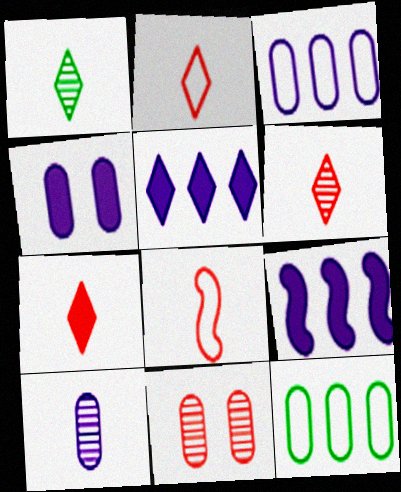[[2, 6, 7], 
[3, 4, 10]]